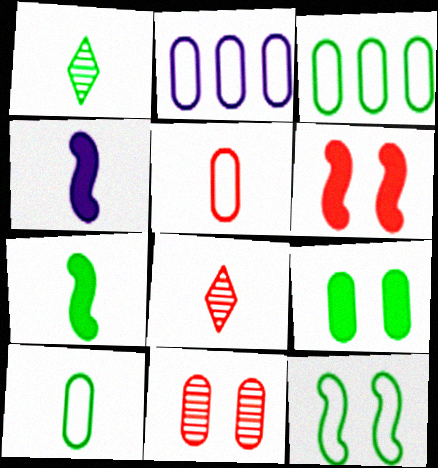[[1, 2, 6], 
[1, 4, 5], 
[1, 7, 10], 
[4, 8, 10]]